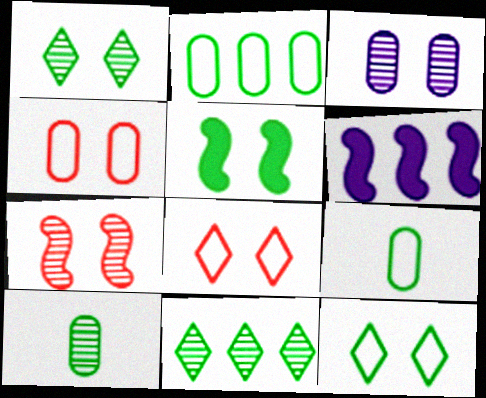[[1, 3, 7], 
[3, 5, 8], 
[5, 9, 11], 
[6, 8, 10]]